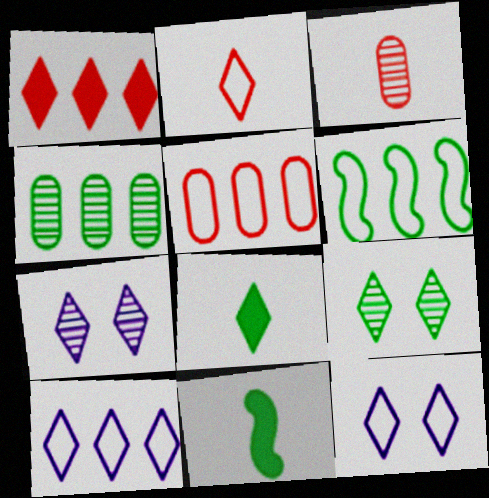[[5, 6, 10], 
[5, 7, 11]]